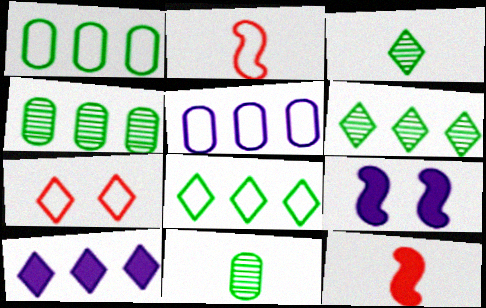[[3, 7, 10]]